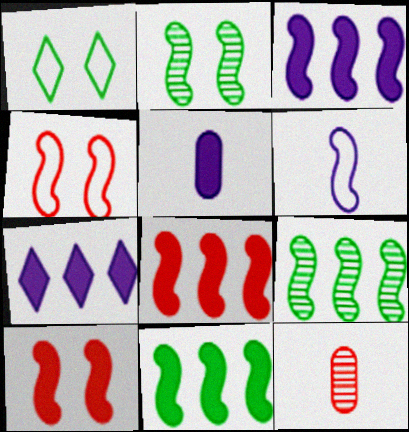[[1, 3, 12], 
[2, 6, 8], 
[3, 8, 11], 
[6, 9, 10]]